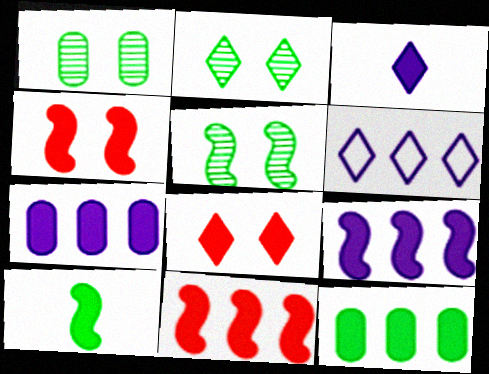[[1, 2, 5], 
[3, 4, 12], 
[4, 9, 10], 
[7, 8, 10]]